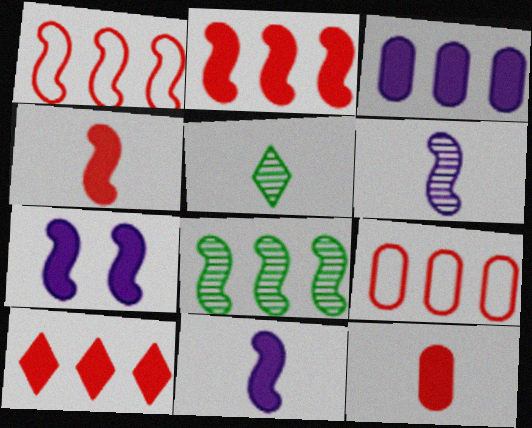[[5, 7, 9]]